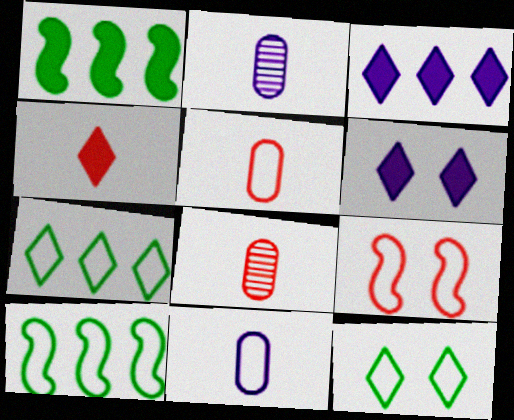[[6, 8, 10], 
[7, 9, 11]]